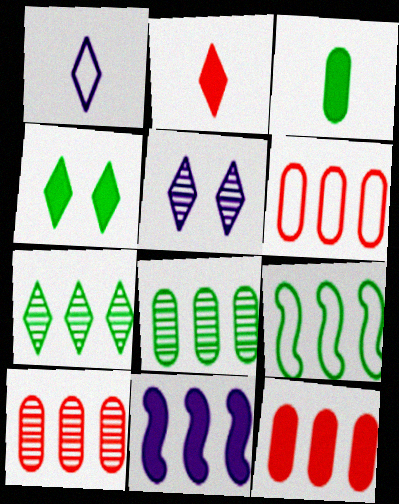[[6, 7, 11], 
[6, 10, 12]]